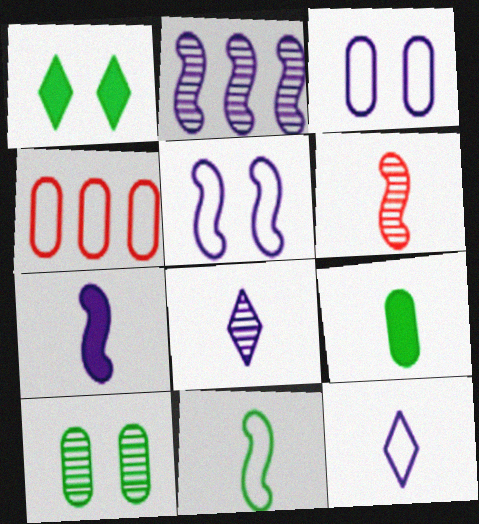[[2, 5, 7], 
[6, 7, 11], 
[6, 9, 12]]